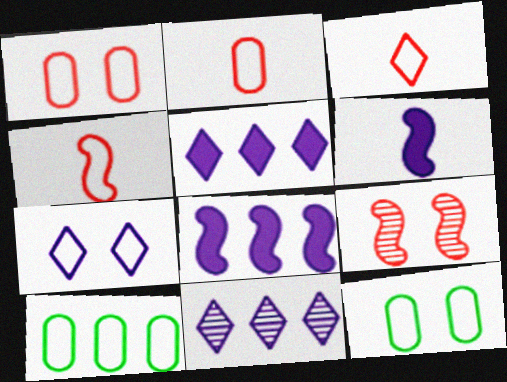[[2, 3, 4], 
[4, 7, 10]]